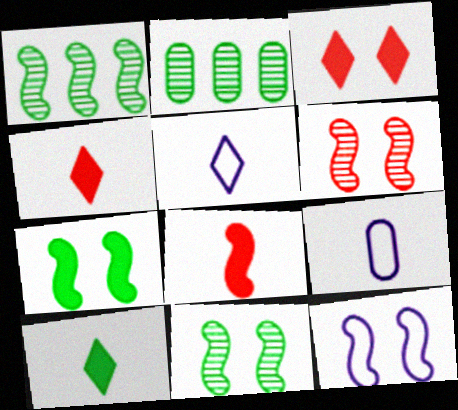[[1, 3, 9], 
[1, 8, 12], 
[2, 4, 12], 
[6, 7, 12]]